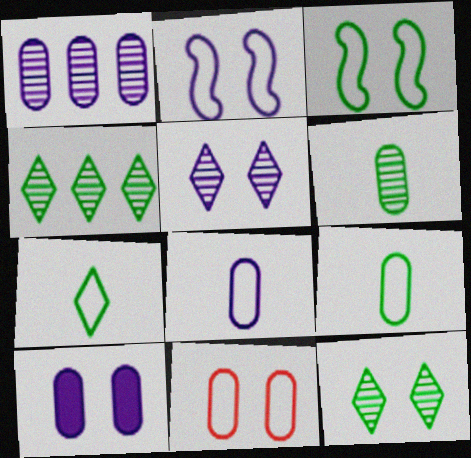[[1, 8, 10], 
[2, 5, 10]]